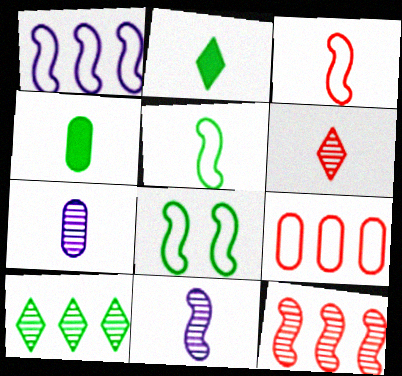[[1, 3, 8], 
[2, 3, 7], 
[4, 8, 10]]